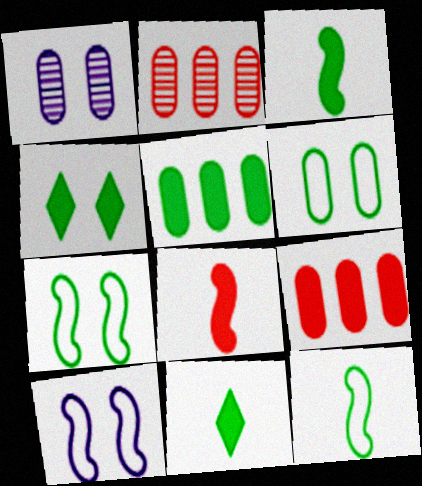[[2, 10, 11], 
[3, 4, 5]]